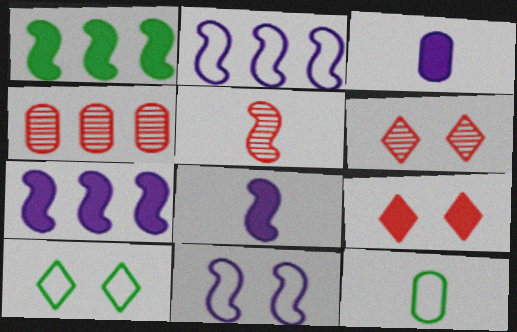[[1, 3, 9], 
[1, 5, 11], 
[4, 5, 6], 
[4, 8, 10], 
[6, 7, 12]]